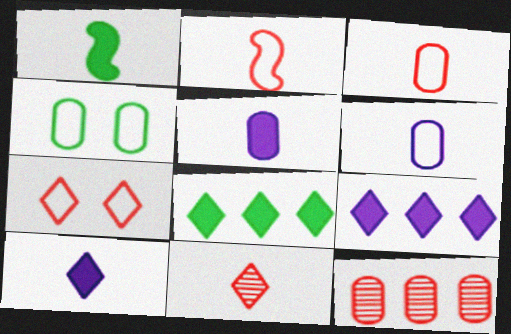[[1, 6, 11], 
[4, 5, 12]]